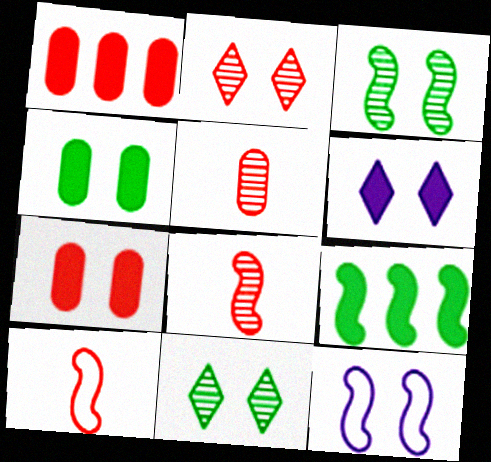[[1, 2, 10], 
[2, 4, 12], 
[7, 11, 12], 
[8, 9, 12]]